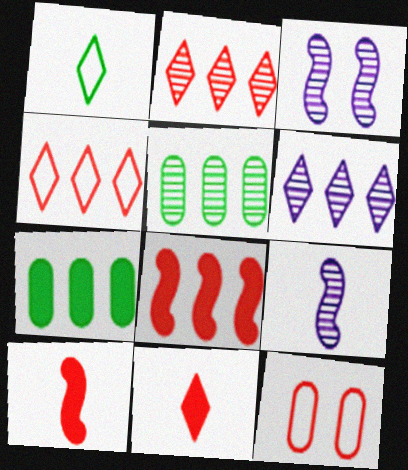[[2, 10, 12]]